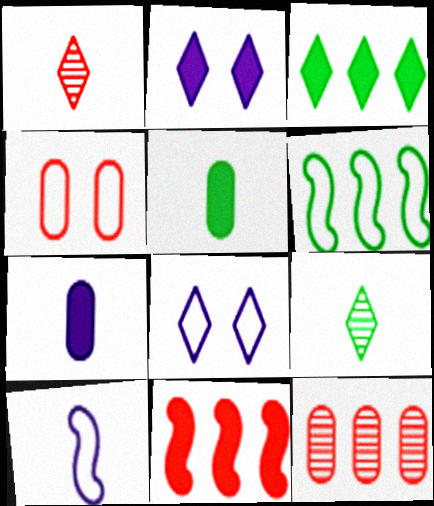[[1, 3, 8], 
[1, 4, 11], 
[1, 5, 10], 
[2, 5, 11]]